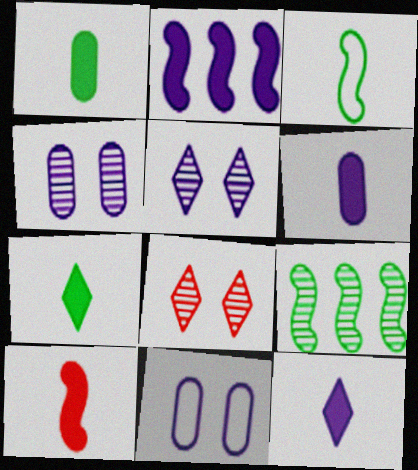[[1, 10, 12], 
[6, 7, 10]]